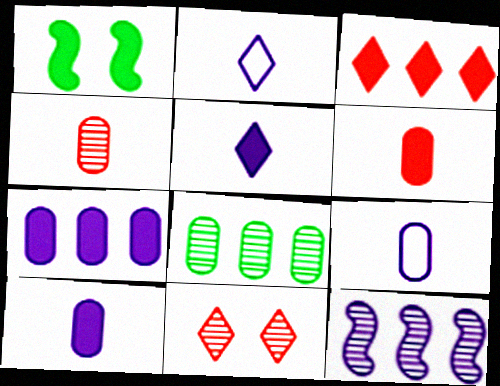[[1, 3, 10]]